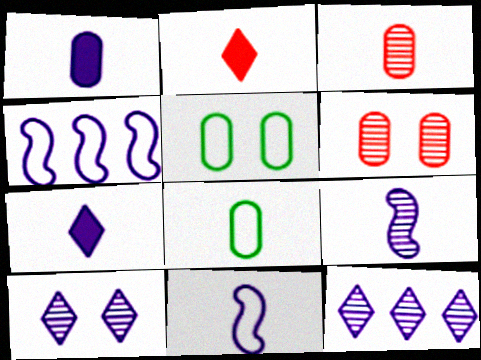[[1, 3, 8], 
[1, 4, 10], 
[2, 8, 9]]